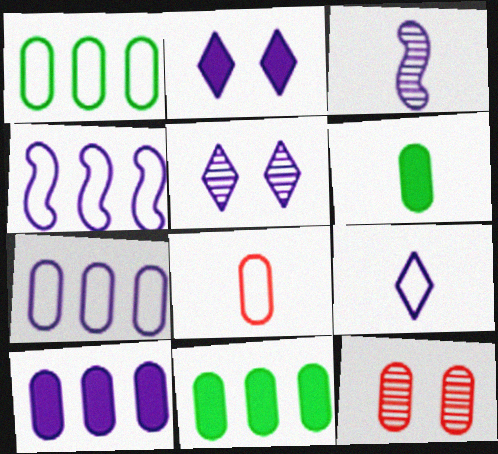[[2, 3, 7], 
[6, 7, 12]]